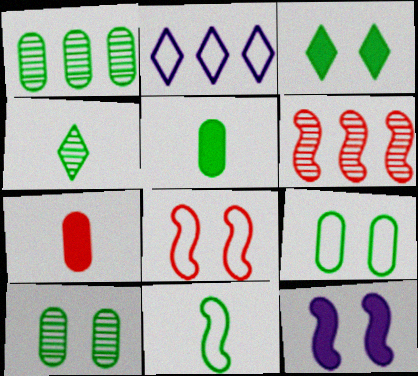[[1, 3, 11], 
[1, 5, 9], 
[4, 5, 11], 
[6, 11, 12]]